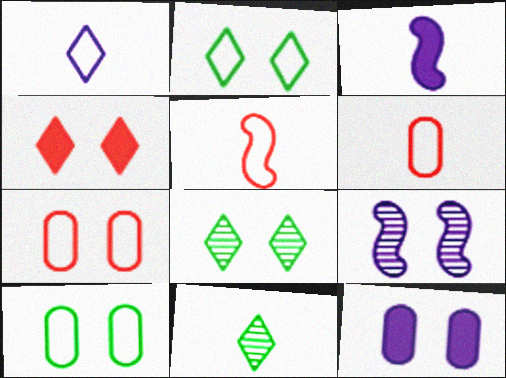[[3, 6, 11], 
[4, 9, 10]]